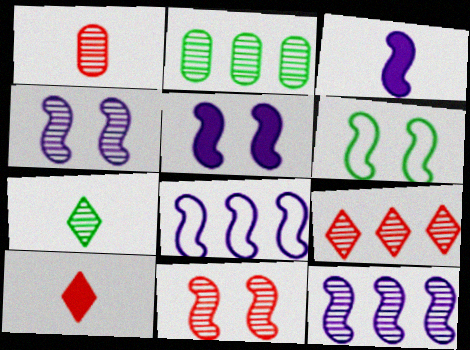[[1, 9, 11], 
[2, 9, 12], 
[3, 4, 8], 
[5, 6, 11]]